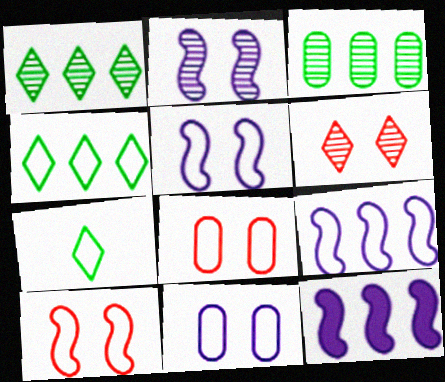[[7, 8, 9]]